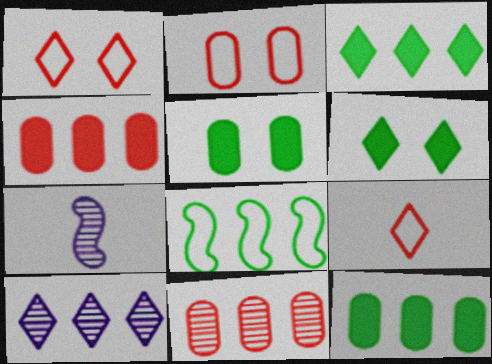[[1, 7, 12], 
[2, 3, 7], 
[4, 8, 10], 
[6, 9, 10]]